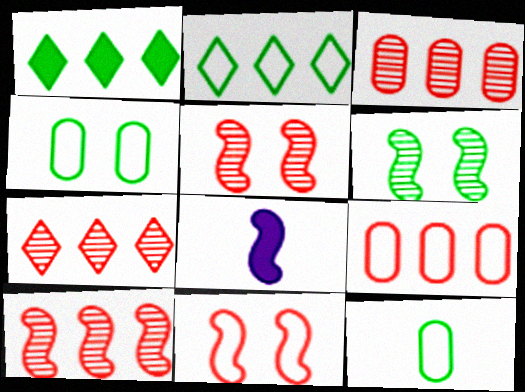[[1, 6, 12], 
[3, 7, 10], 
[4, 7, 8]]